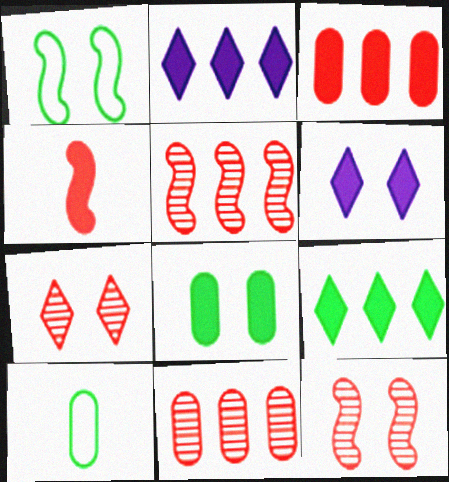[[2, 4, 8], 
[2, 10, 12], 
[5, 6, 10]]